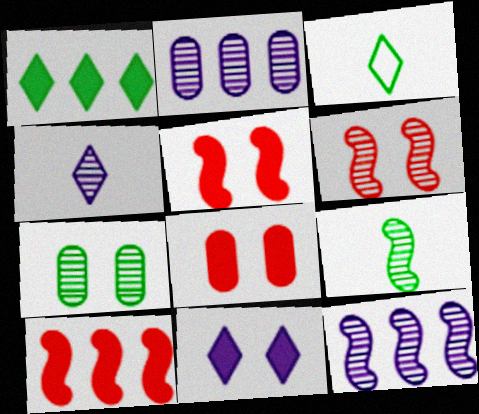[[2, 3, 5], 
[3, 8, 12], 
[6, 9, 12]]